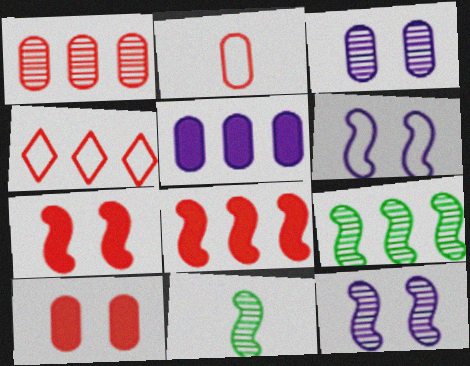[[1, 2, 10], 
[1, 4, 8], 
[4, 5, 9], 
[6, 8, 11]]